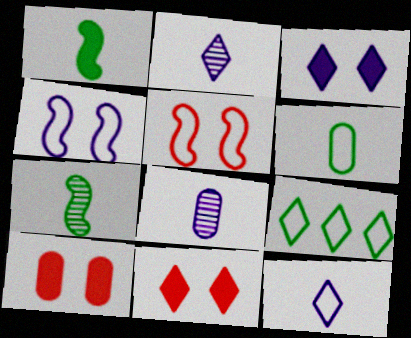[[2, 9, 11]]